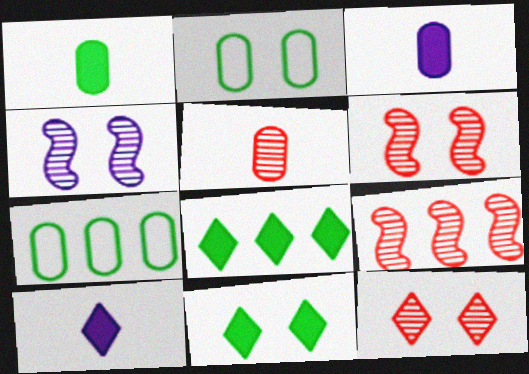[[2, 9, 10], 
[5, 9, 12], 
[6, 7, 10]]